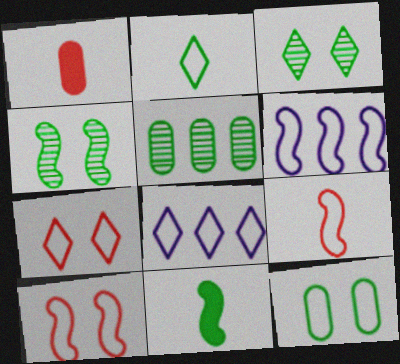[[1, 3, 6], 
[1, 4, 8], 
[2, 7, 8], 
[8, 9, 12]]